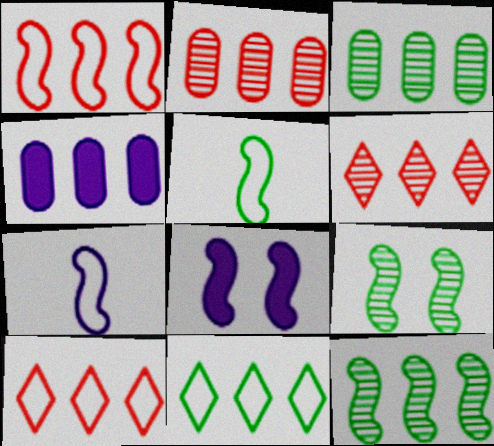[[4, 10, 12]]